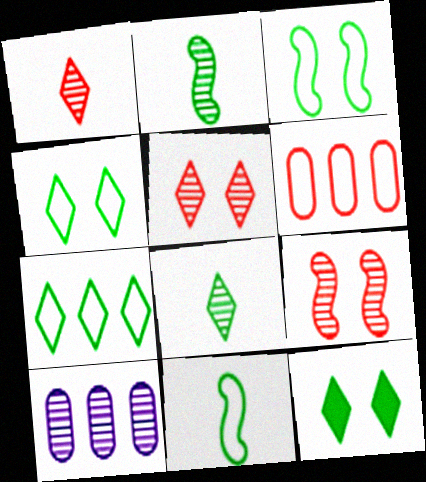[[2, 5, 10], 
[7, 8, 12], 
[8, 9, 10]]